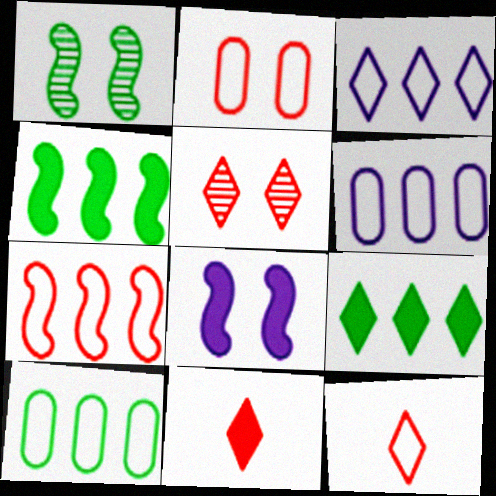[[1, 6, 11], 
[2, 7, 12], 
[3, 7, 10]]